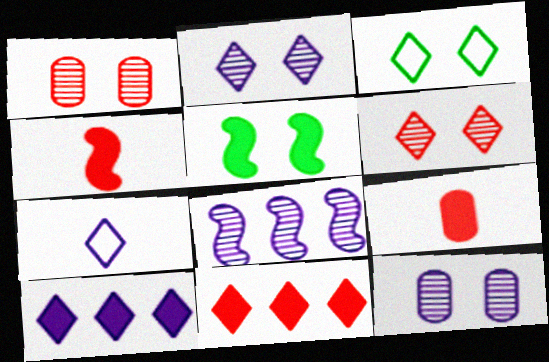[[2, 7, 10], 
[3, 8, 9], 
[5, 9, 10]]